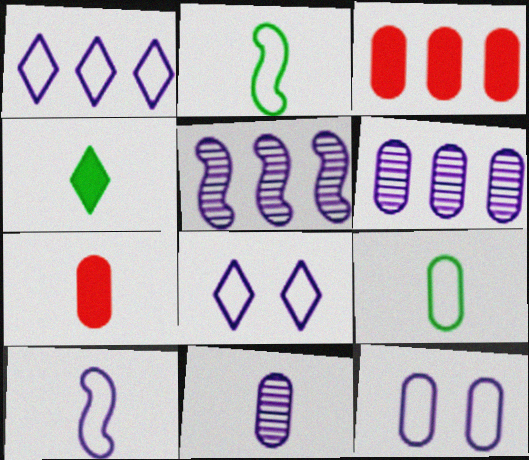[[1, 10, 12], 
[7, 9, 11]]